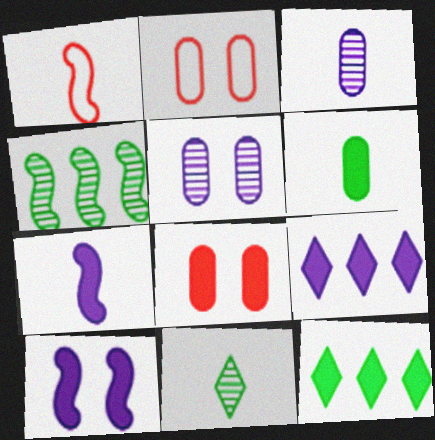[[1, 4, 10], 
[1, 5, 12], 
[7, 8, 12]]